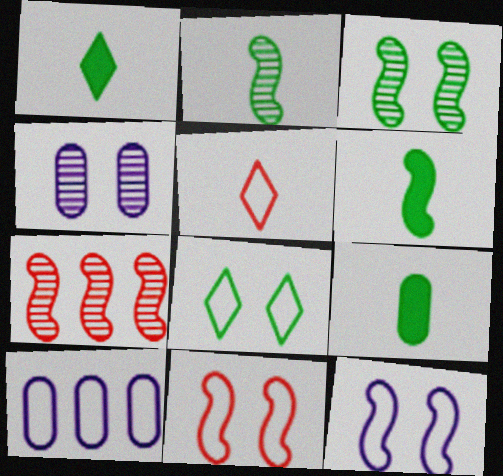[[1, 6, 9], 
[6, 7, 12]]